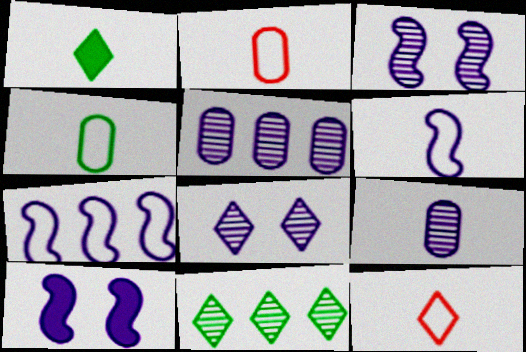[[2, 10, 11], 
[4, 6, 12]]